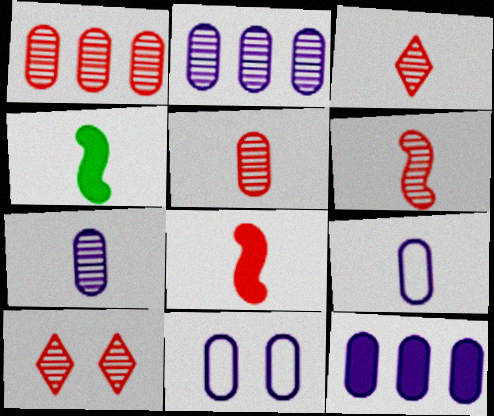[[1, 6, 10], 
[3, 4, 9], 
[3, 5, 6], 
[7, 11, 12]]